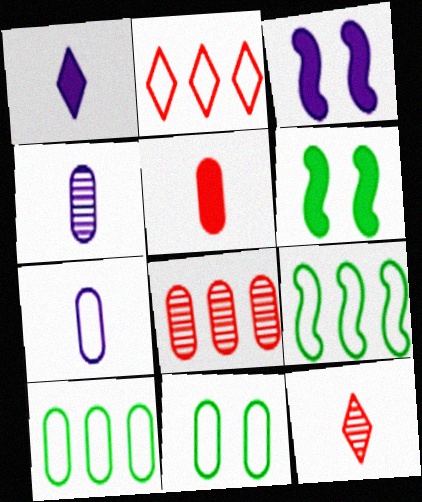[[2, 4, 6], 
[3, 10, 12]]